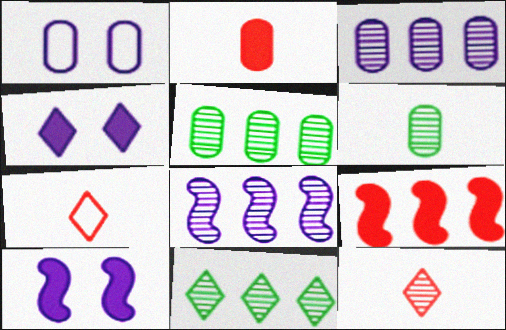[[1, 2, 5], 
[4, 7, 11], 
[5, 7, 10]]